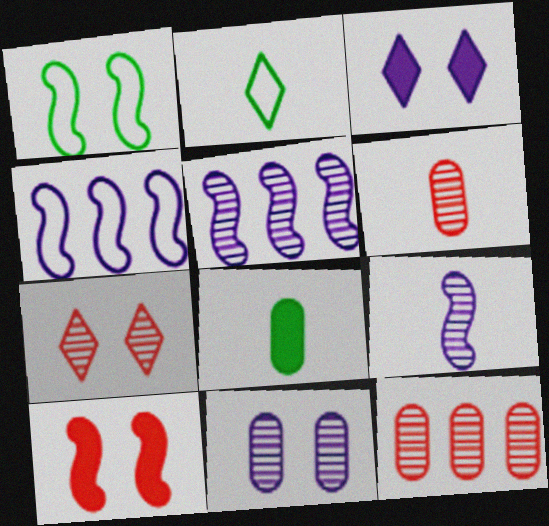[[4, 7, 8]]